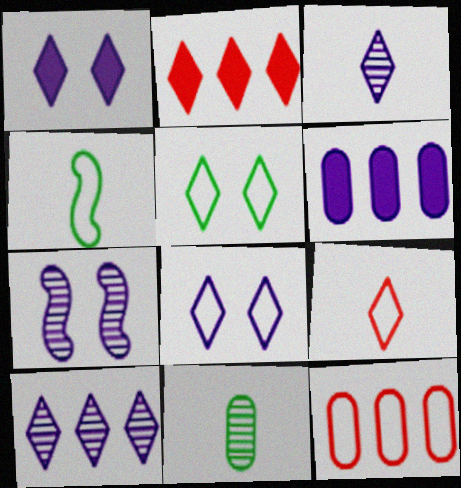[[2, 3, 5], 
[4, 8, 12]]